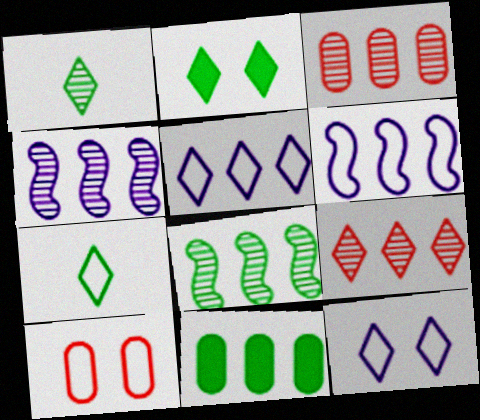[[6, 7, 10], 
[6, 9, 11]]